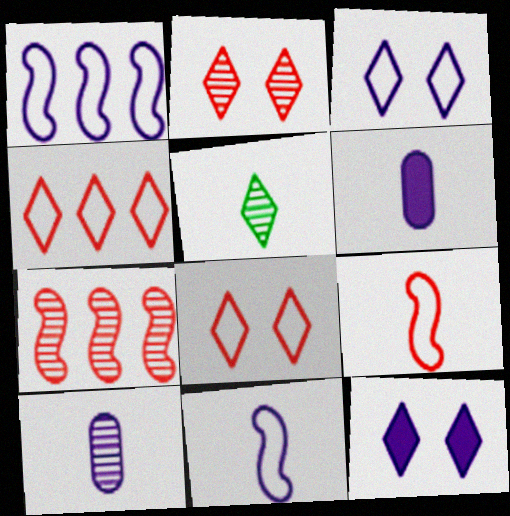[[1, 10, 12], 
[4, 5, 12], 
[5, 6, 9]]